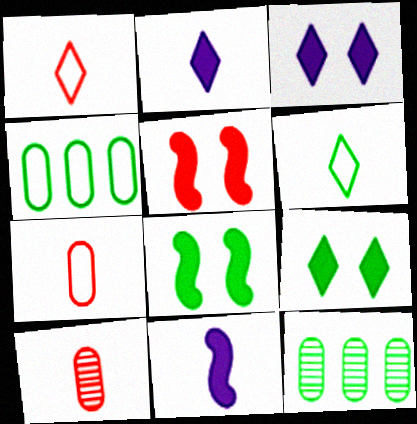[[6, 8, 12], 
[6, 10, 11]]